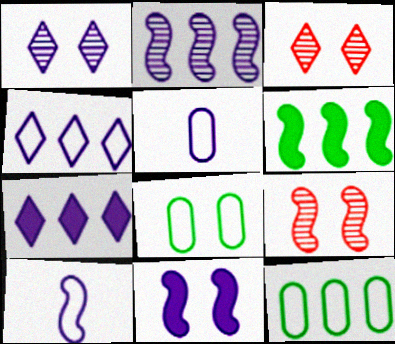[[2, 10, 11], 
[3, 5, 6], 
[3, 8, 11], 
[6, 9, 10]]